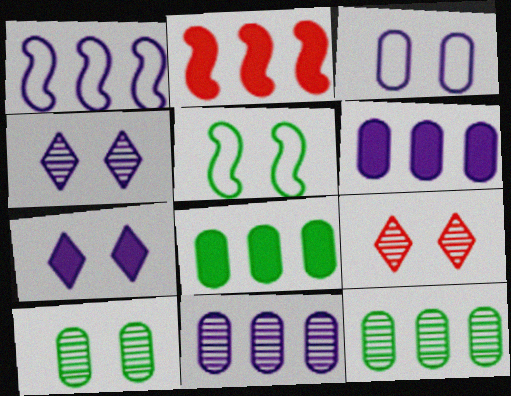[]